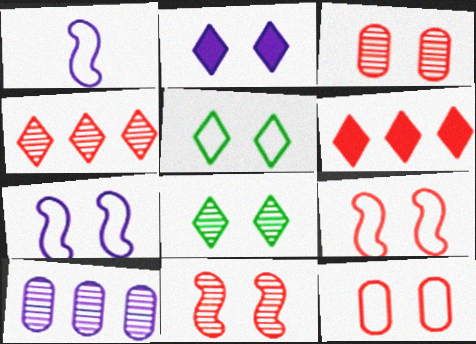[[1, 2, 10], 
[5, 7, 12]]